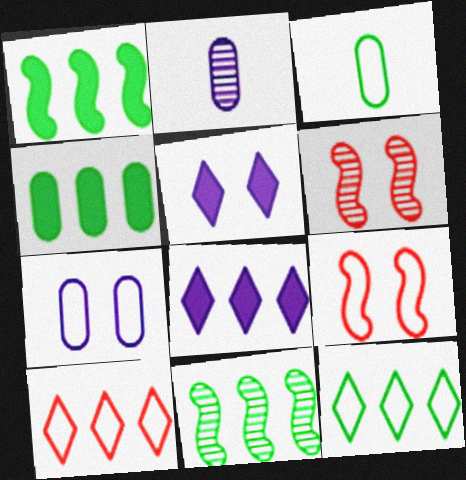[[3, 6, 8], 
[4, 11, 12]]